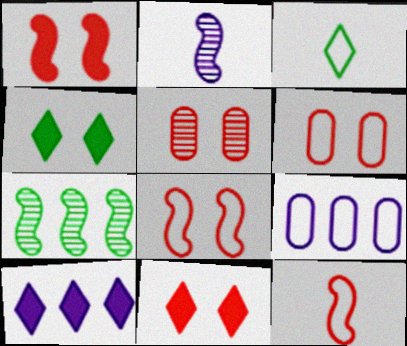[[3, 8, 9], 
[5, 8, 11]]